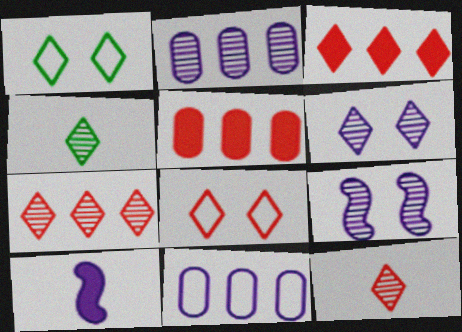[[3, 8, 12], 
[4, 6, 7], 
[6, 10, 11]]